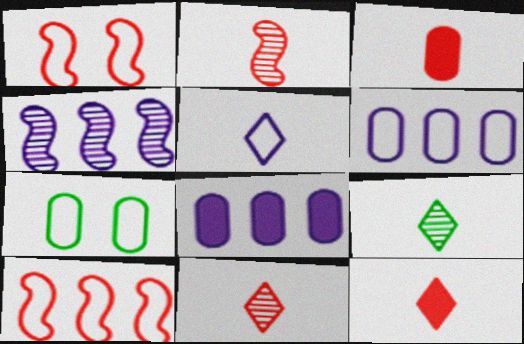[[1, 8, 9], 
[4, 7, 12], 
[5, 7, 10], 
[5, 9, 12]]